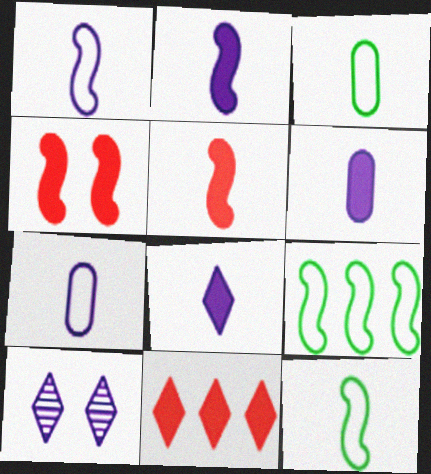[[2, 6, 8]]